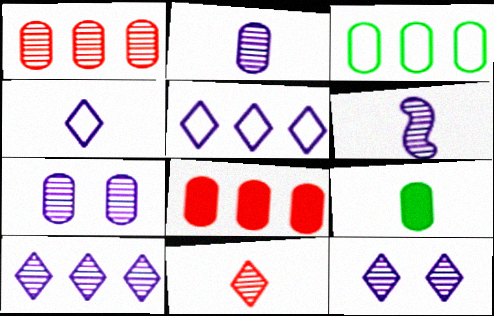[[6, 7, 10]]